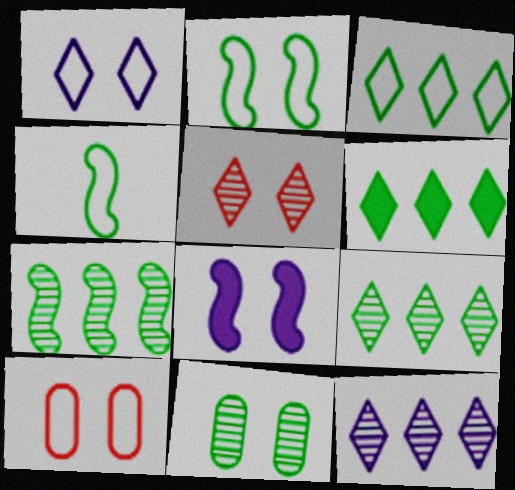[[1, 2, 10], 
[3, 6, 9], 
[4, 6, 11]]